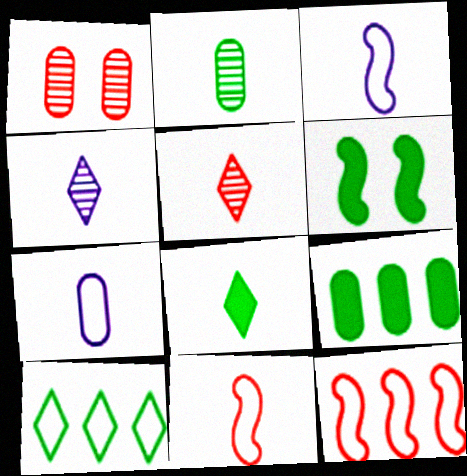[[1, 7, 9], 
[2, 6, 10], 
[6, 8, 9]]